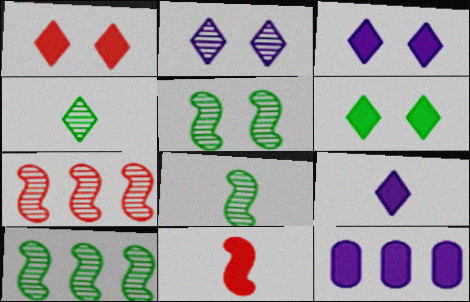[[1, 3, 6], 
[5, 8, 10], 
[6, 11, 12]]